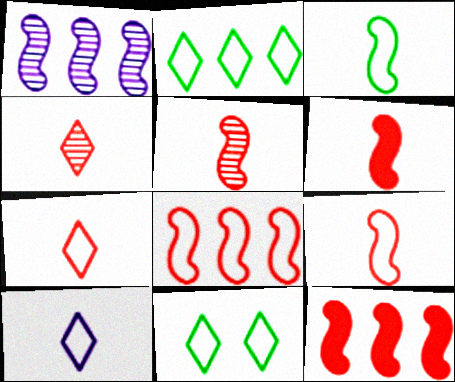[[5, 6, 9]]